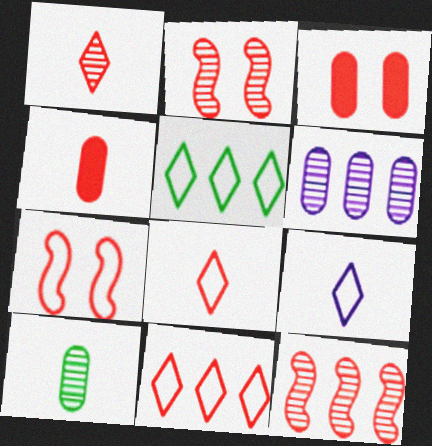[[2, 4, 11], 
[3, 8, 12]]